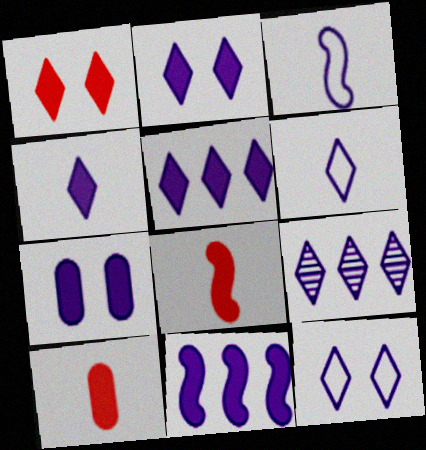[[2, 4, 5], 
[2, 6, 9], 
[3, 7, 9], 
[4, 7, 11], 
[4, 9, 12]]